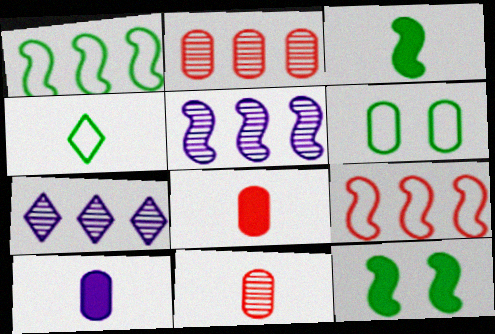[[1, 4, 6], 
[2, 6, 10]]